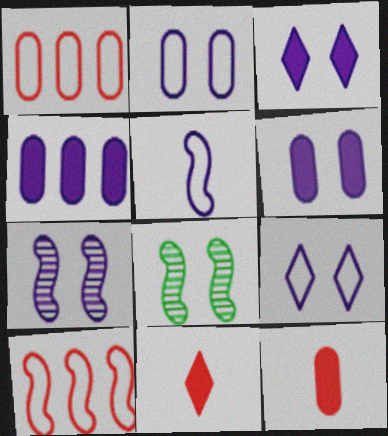[[2, 3, 7], 
[6, 7, 9]]